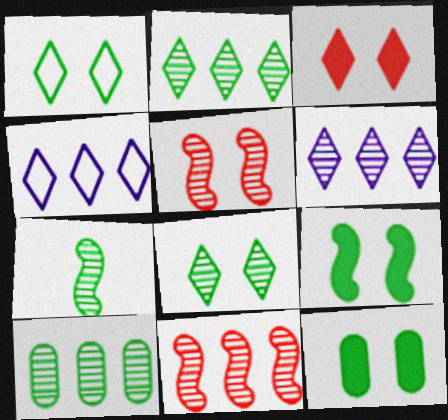[[6, 10, 11], 
[7, 8, 10]]